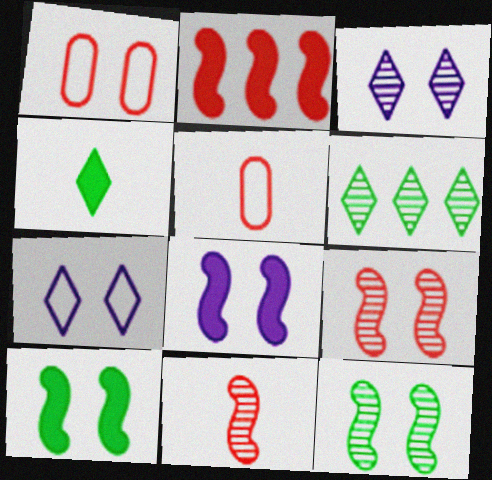[[1, 3, 10], 
[5, 6, 8]]